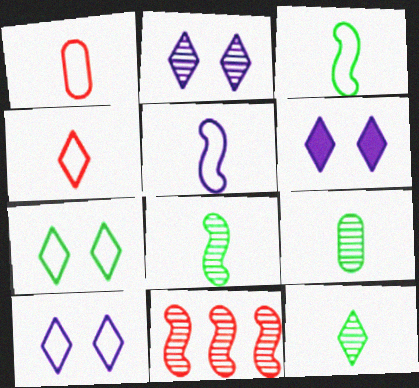[[2, 6, 10], 
[2, 9, 11], 
[8, 9, 12]]